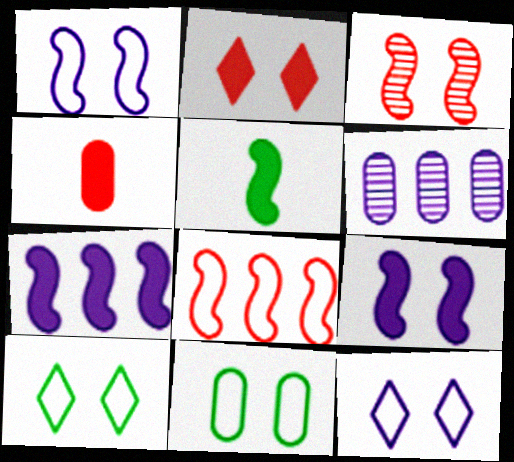[[4, 6, 11]]